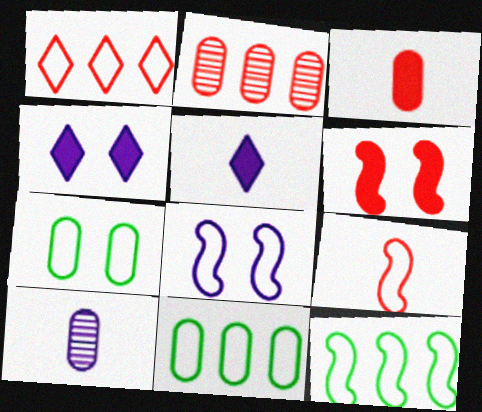[[8, 9, 12]]